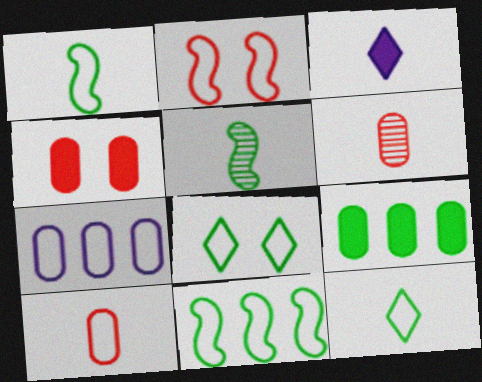[[1, 3, 6], 
[2, 7, 12], 
[3, 5, 10], 
[5, 8, 9]]